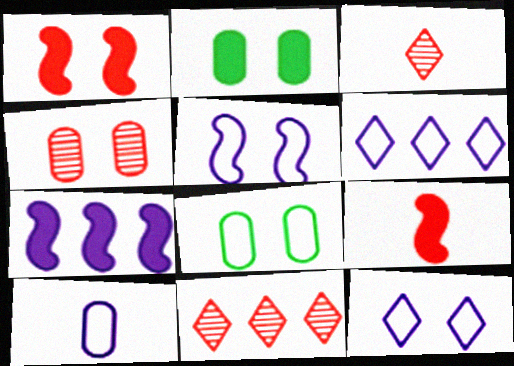[[3, 7, 8], 
[5, 6, 10]]